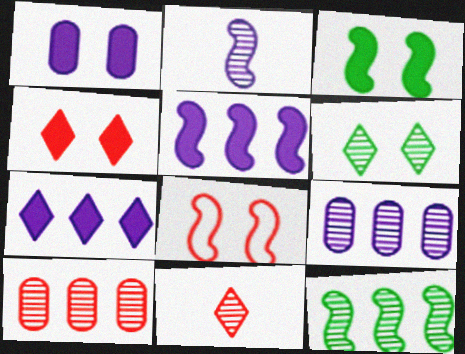[[1, 3, 4], 
[1, 6, 8], 
[2, 6, 10]]